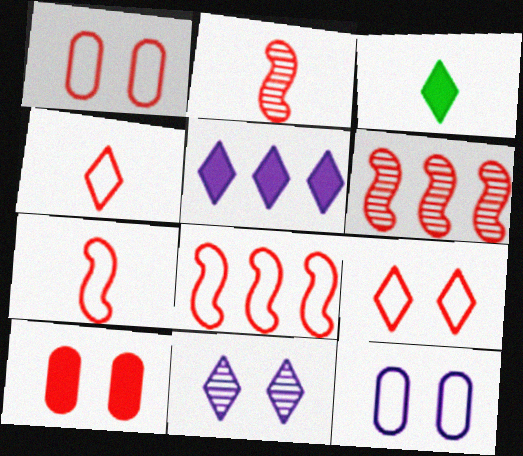[[1, 4, 8], 
[3, 6, 12], 
[4, 6, 10]]